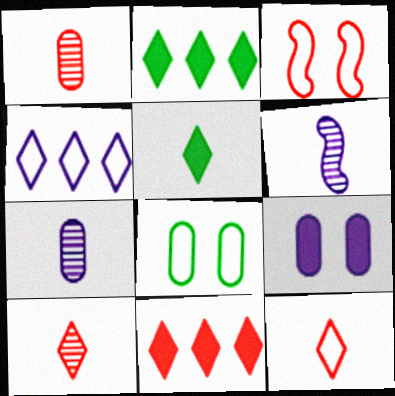[[1, 3, 11], 
[2, 3, 7], 
[4, 6, 9], 
[6, 8, 11]]